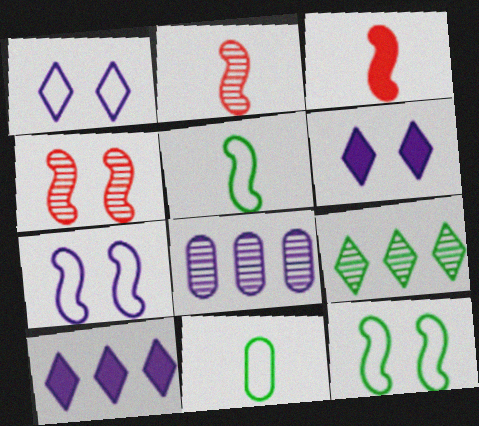[[4, 10, 11]]